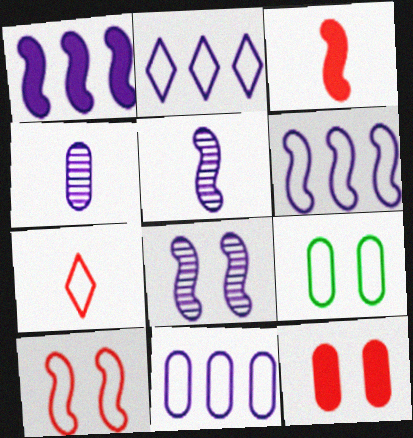[[2, 6, 11], 
[6, 7, 9]]